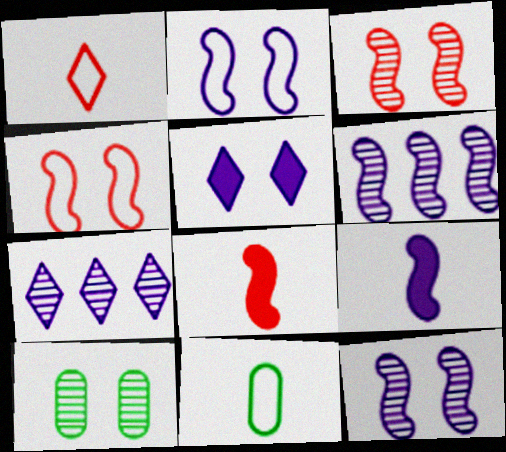[[2, 6, 9], 
[4, 5, 10]]